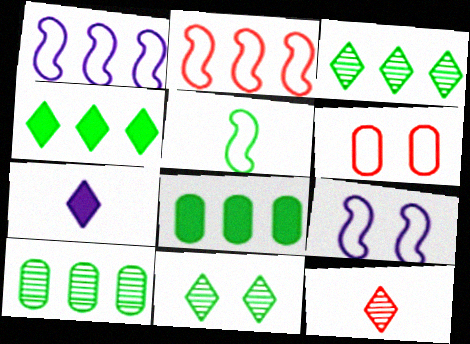[[2, 5, 9], 
[5, 8, 11], 
[8, 9, 12]]